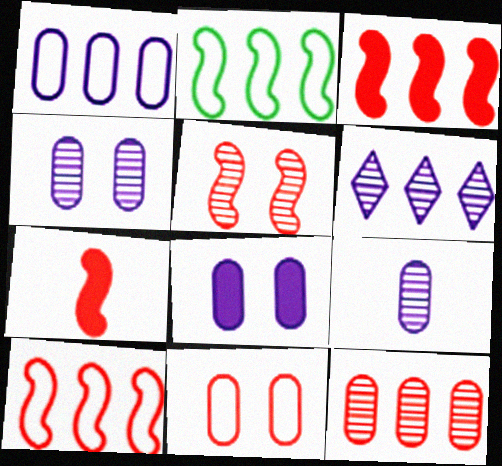[[1, 8, 9], 
[5, 7, 10]]